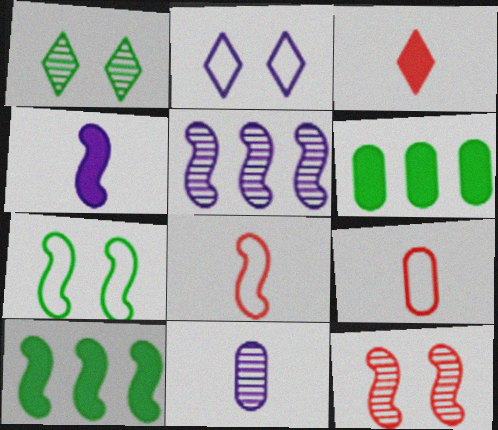[]